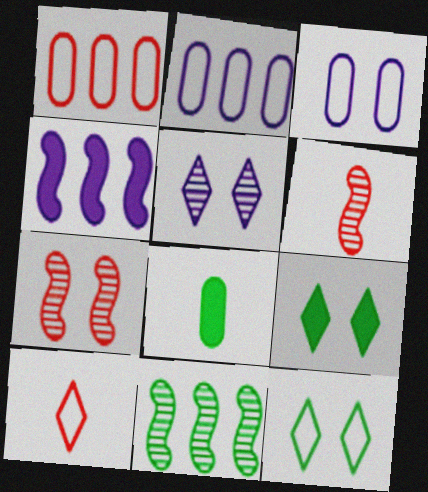[[2, 6, 9], 
[3, 7, 9], 
[8, 11, 12]]